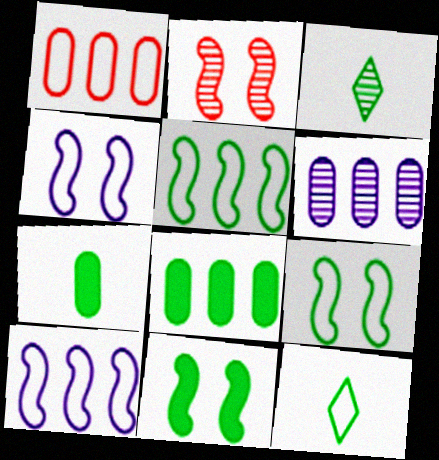[[1, 4, 12], 
[1, 6, 8], 
[2, 3, 6], 
[2, 4, 11], 
[3, 8, 9]]